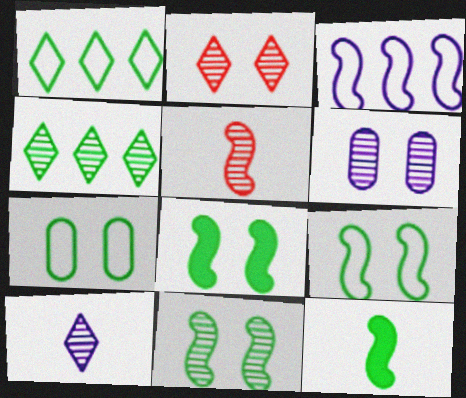[[2, 4, 10], 
[2, 6, 11], 
[3, 5, 8], 
[4, 5, 6], 
[4, 7, 12], 
[8, 9, 11]]